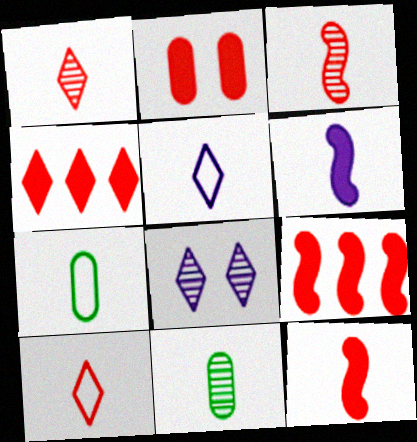[[1, 6, 7], 
[2, 4, 12], 
[5, 11, 12], 
[6, 10, 11], 
[7, 8, 9]]